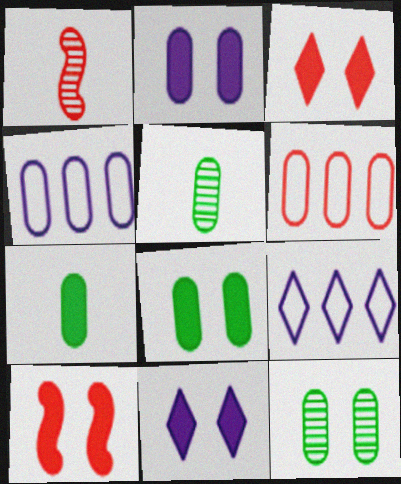[[1, 3, 6], 
[1, 8, 9], 
[2, 5, 6], 
[5, 9, 10], 
[8, 10, 11]]